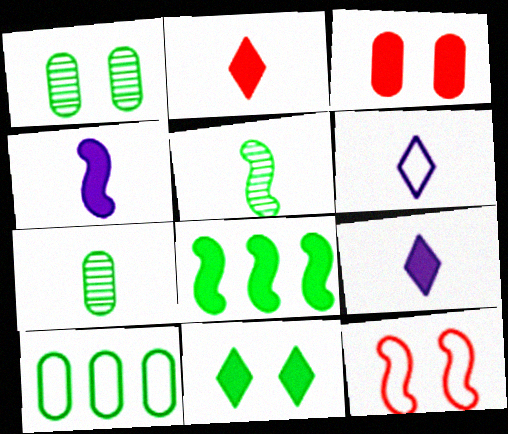[[3, 8, 9], 
[5, 10, 11], 
[6, 10, 12]]